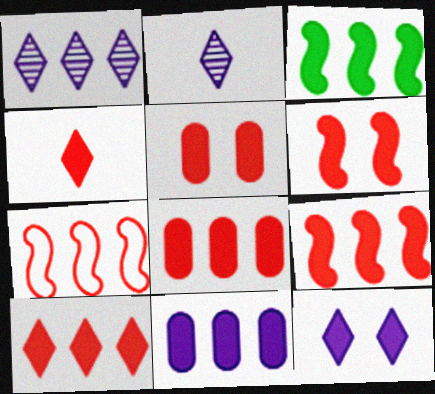[[3, 10, 11], 
[4, 5, 9], 
[4, 6, 8], 
[8, 9, 10]]